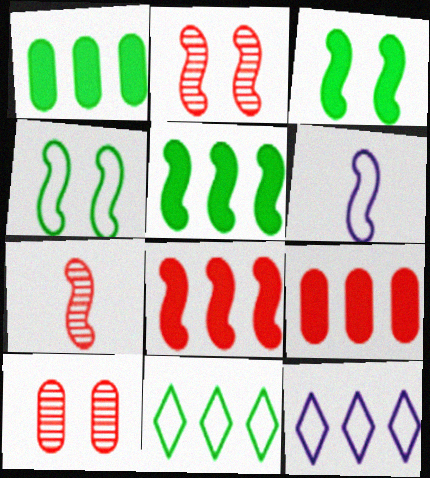[[2, 5, 6]]